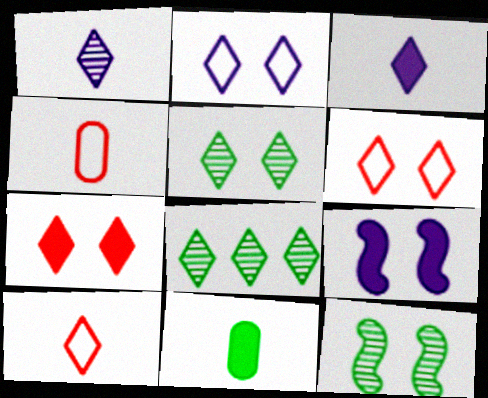[[2, 5, 7], 
[3, 6, 8], 
[4, 8, 9]]